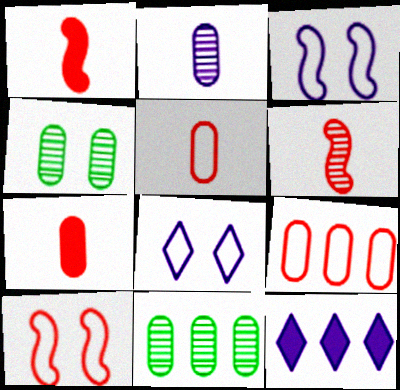[[1, 8, 11], 
[2, 3, 12]]